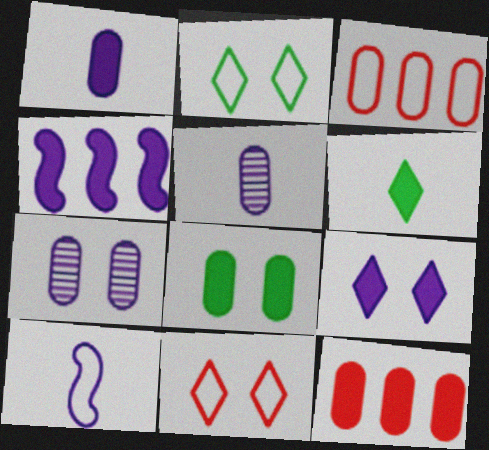[[1, 4, 9], 
[1, 8, 12], 
[2, 3, 10], 
[3, 5, 8]]